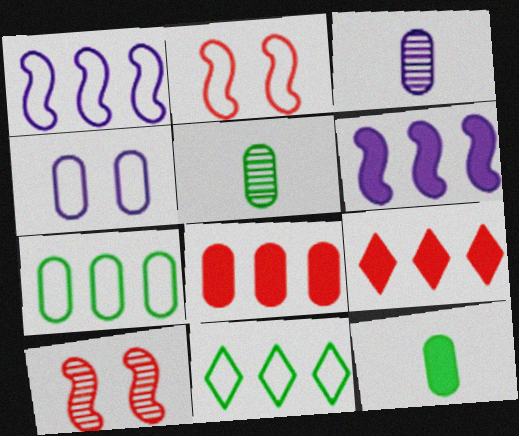[[4, 5, 8]]